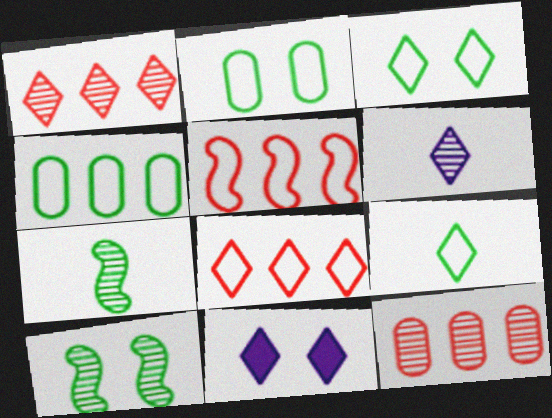[[1, 9, 11], 
[6, 10, 12]]